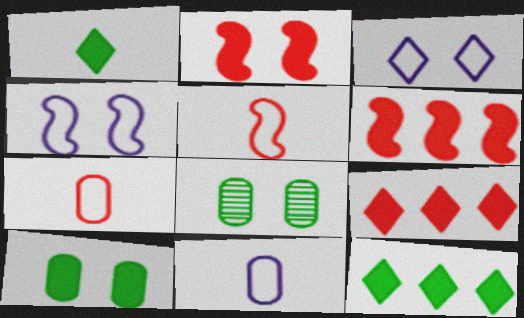[[2, 3, 8]]